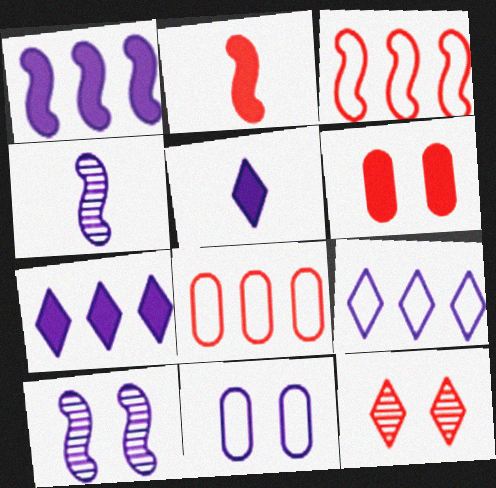[[2, 8, 12], 
[4, 7, 11]]